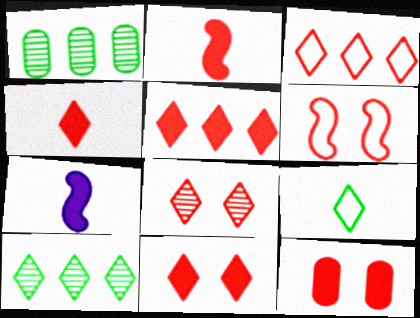[[2, 5, 12], 
[3, 4, 8], 
[4, 5, 11], 
[6, 8, 12]]